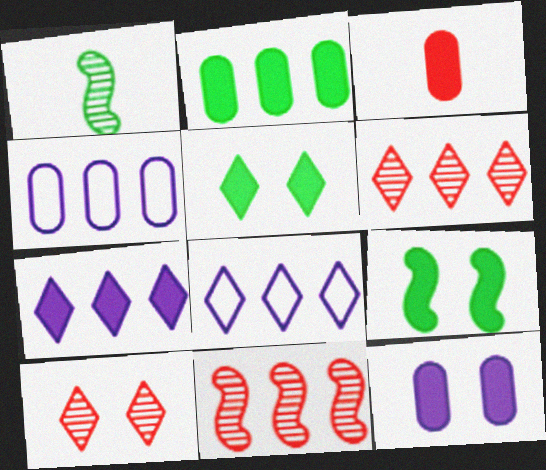[[2, 3, 12], 
[2, 8, 11], 
[3, 7, 9]]